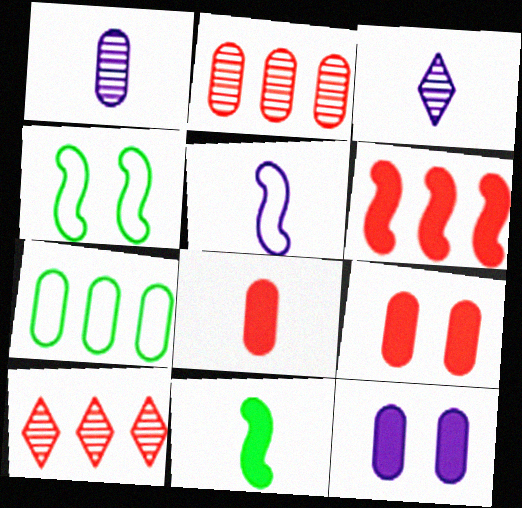[[1, 7, 9]]